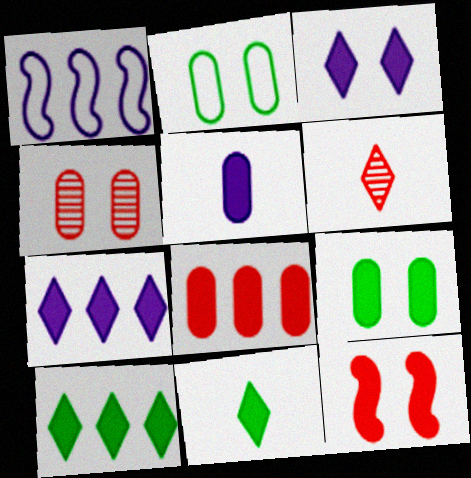[[1, 4, 11], 
[1, 6, 9], 
[3, 9, 12], 
[5, 8, 9], 
[5, 10, 12]]